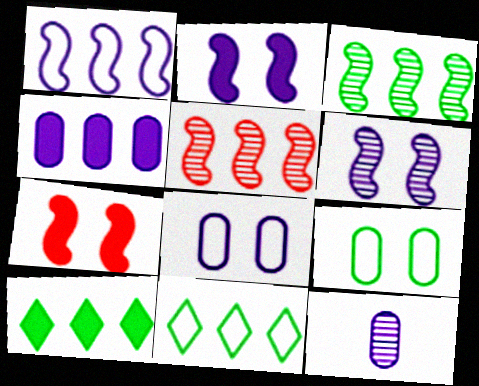[[4, 5, 11], 
[4, 8, 12], 
[7, 11, 12]]